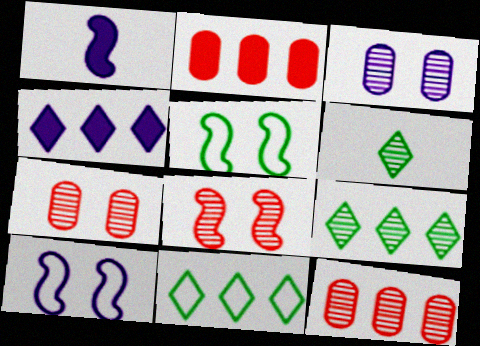[[1, 7, 11], 
[2, 6, 10]]